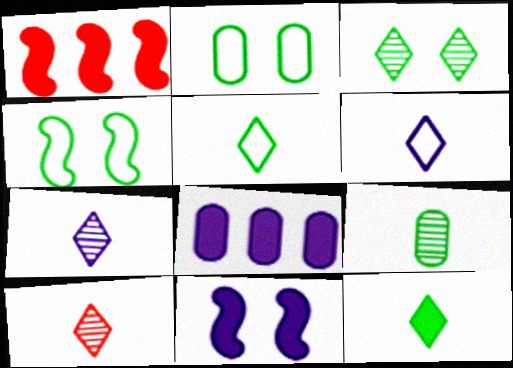[[1, 2, 7], 
[4, 8, 10], 
[6, 10, 12]]